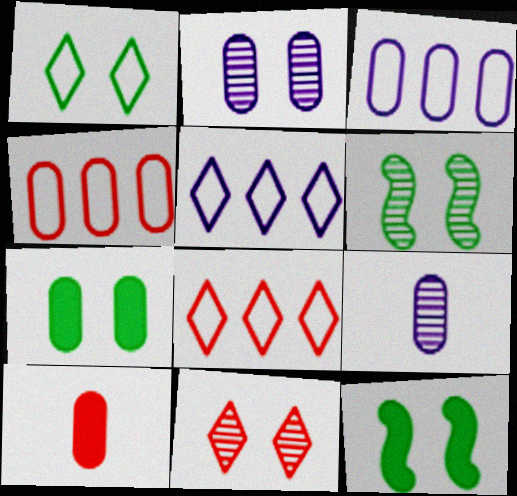[[1, 6, 7], 
[2, 6, 11], 
[4, 7, 9], 
[5, 6, 10], 
[8, 9, 12]]